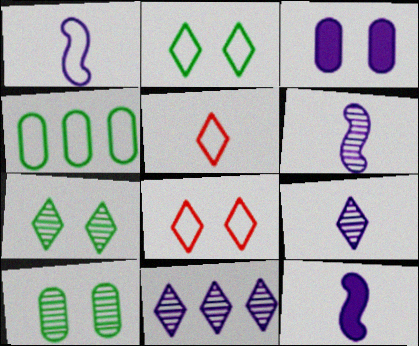[[1, 3, 11], 
[1, 4, 8], 
[1, 6, 12]]